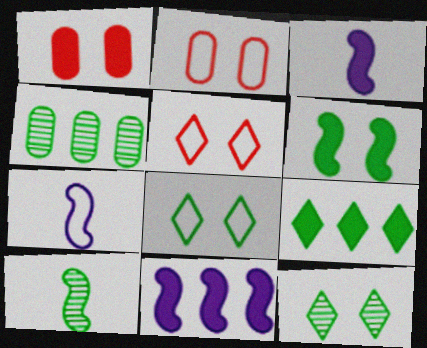[[1, 3, 9], 
[3, 4, 5], 
[4, 10, 12]]